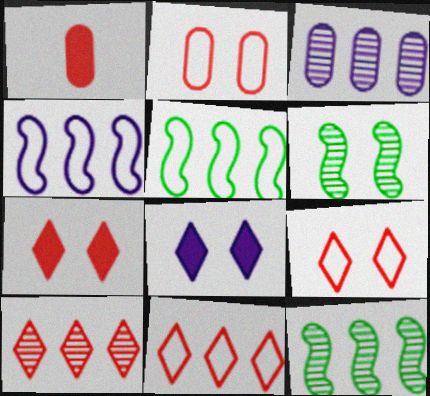[[2, 6, 8], 
[3, 10, 12]]